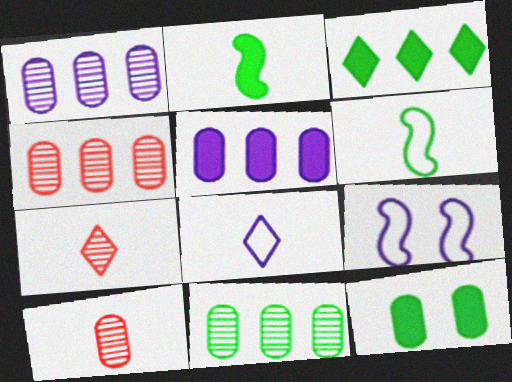[[1, 4, 11], 
[2, 3, 12], 
[2, 8, 10], 
[3, 9, 10]]